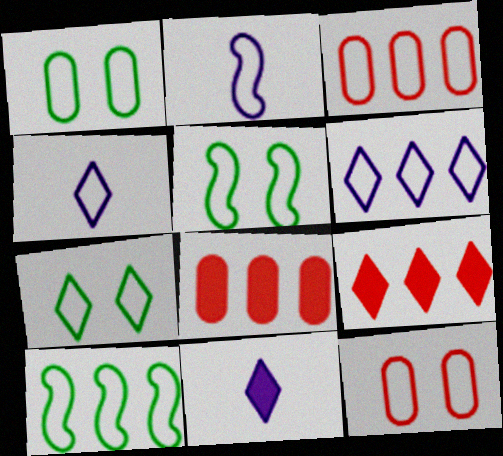[[1, 5, 7], 
[2, 3, 7], 
[3, 4, 5], 
[3, 6, 10], 
[4, 10, 12]]